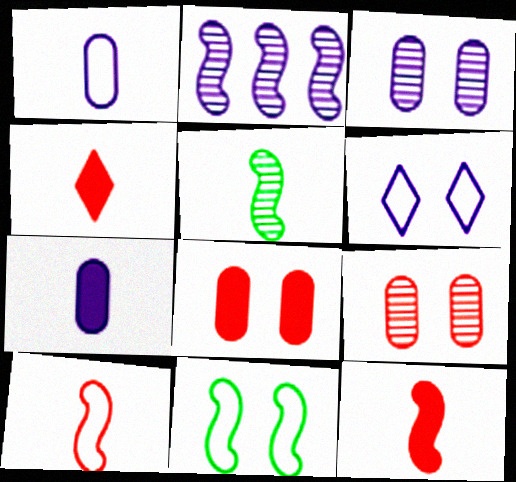[[1, 4, 5], 
[2, 6, 7], 
[2, 11, 12]]